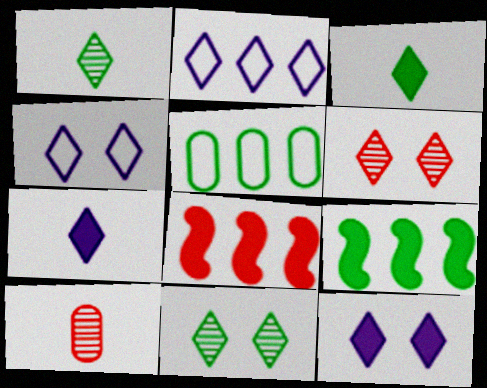[[2, 3, 6], 
[4, 9, 10]]